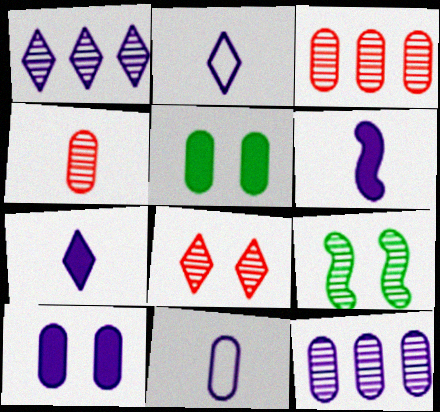[[1, 4, 9], 
[3, 5, 11], 
[10, 11, 12]]